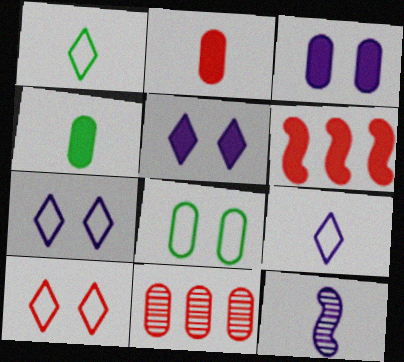[[1, 2, 12], 
[4, 5, 6]]